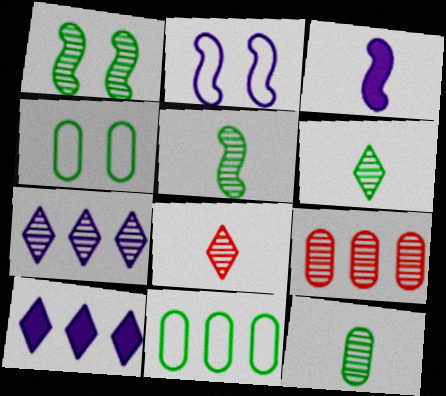[[5, 6, 12]]